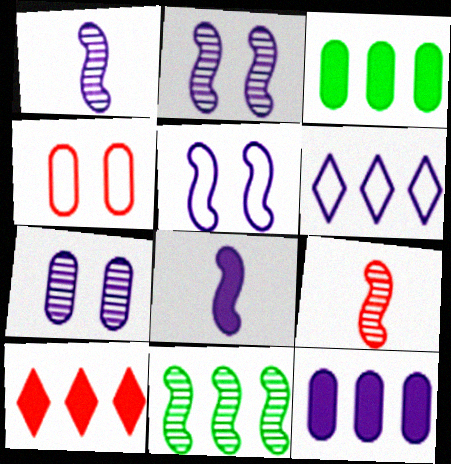[[2, 9, 11], 
[4, 9, 10], 
[6, 7, 8]]